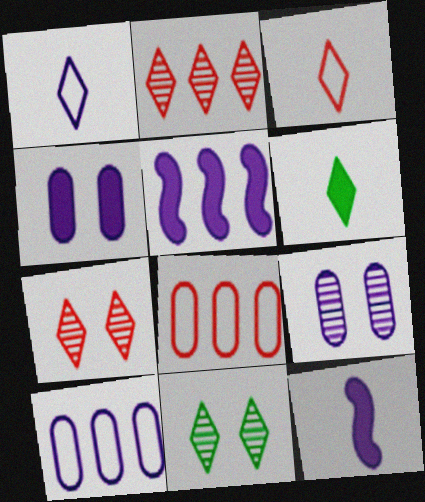[[1, 5, 9], 
[8, 11, 12]]